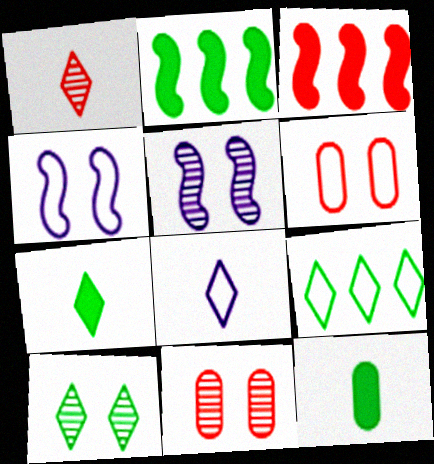[[1, 3, 6], 
[1, 7, 8], 
[2, 8, 11], 
[5, 10, 11], 
[7, 9, 10]]